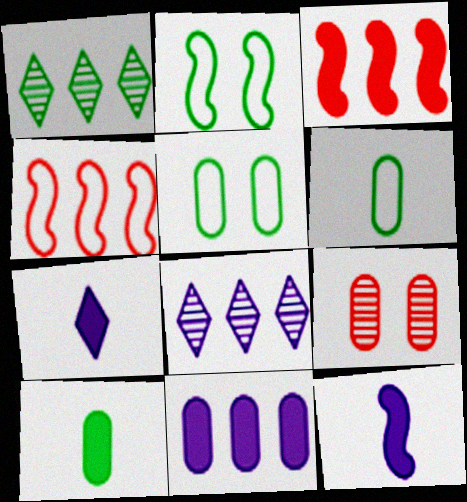[[1, 2, 10], 
[1, 4, 11], 
[6, 9, 11]]